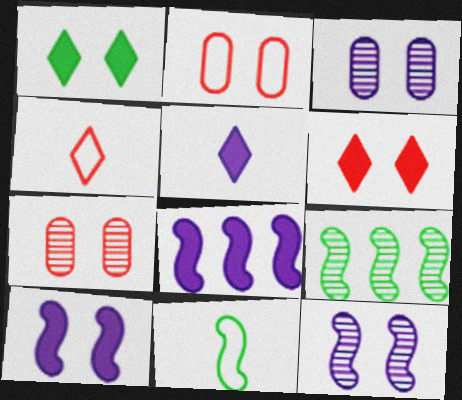[[1, 2, 12], 
[2, 5, 9]]